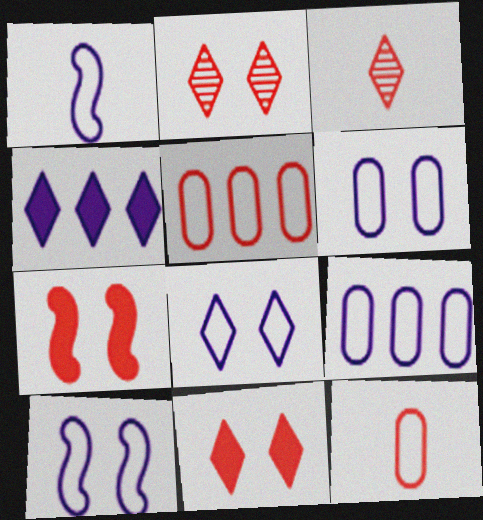[[1, 8, 9], 
[3, 5, 7], 
[6, 8, 10]]